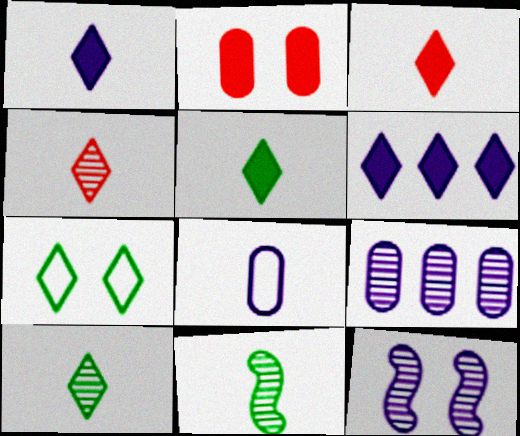[[1, 3, 5], 
[2, 7, 12], 
[3, 8, 11], 
[4, 6, 7], 
[6, 8, 12]]